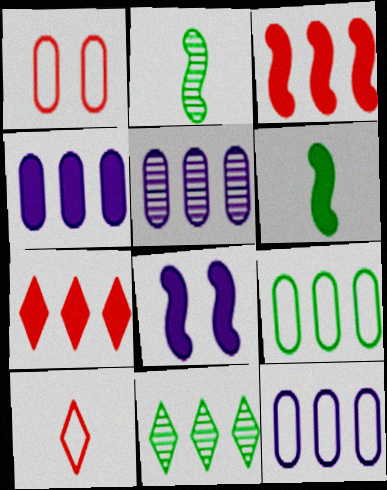[[3, 6, 8], 
[3, 11, 12], 
[4, 5, 12]]